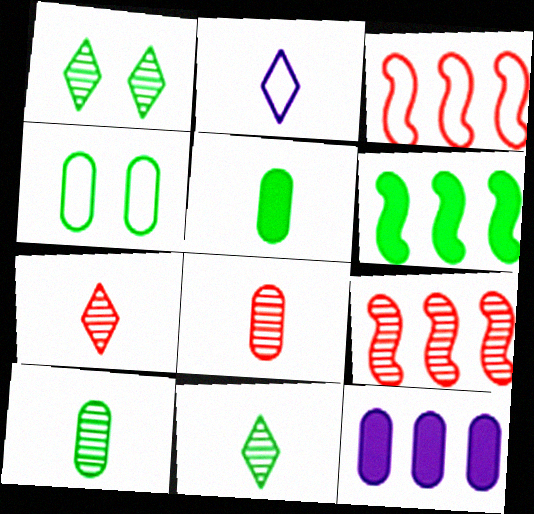[[2, 3, 4], 
[4, 6, 11], 
[4, 8, 12]]